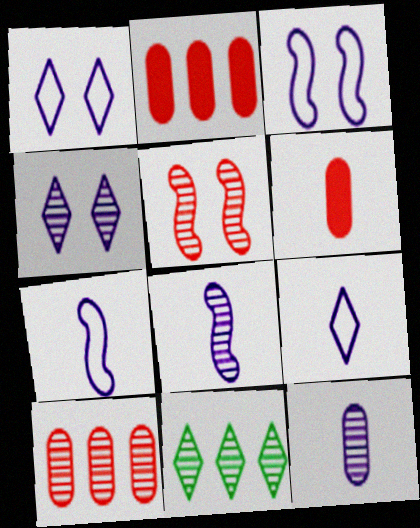[[3, 6, 11], 
[5, 11, 12]]